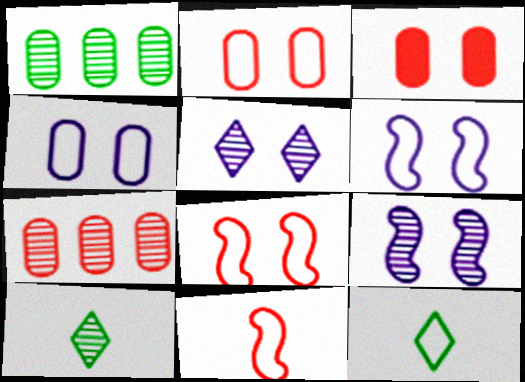[[7, 9, 10]]